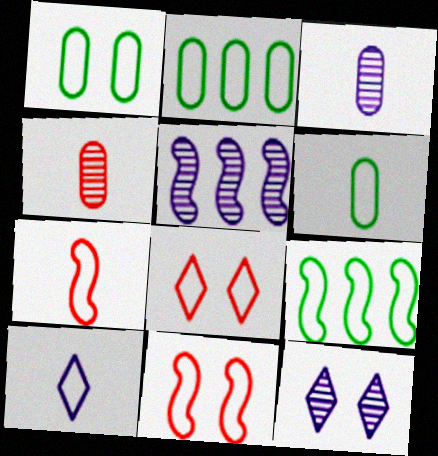[[1, 2, 6], 
[2, 10, 11], 
[3, 5, 12], 
[6, 7, 10]]